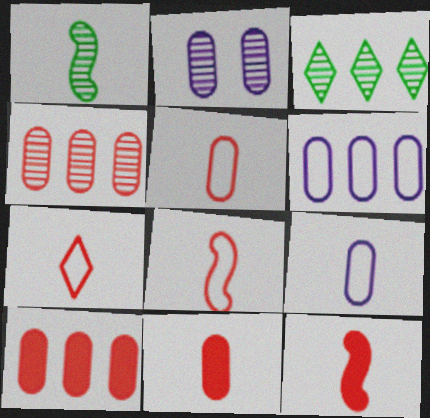[[5, 7, 8]]